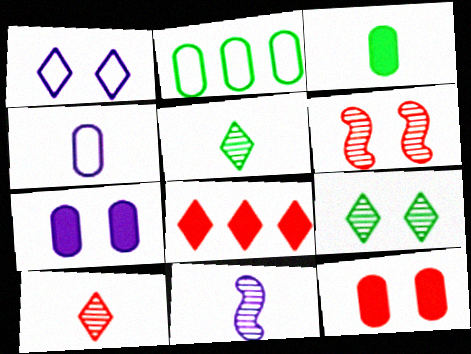[[1, 5, 8]]